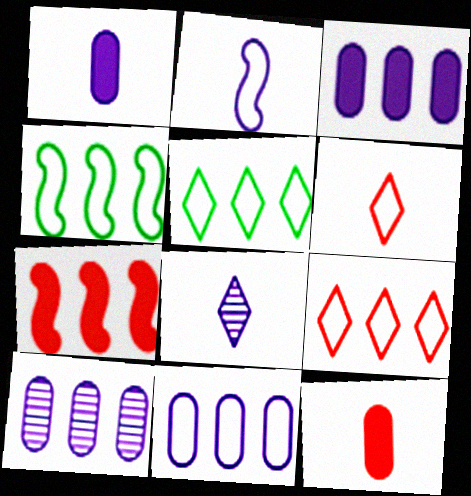[[1, 2, 8], 
[3, 10, 11], 
[4, 9, 11], 
[5, 7, 10]]